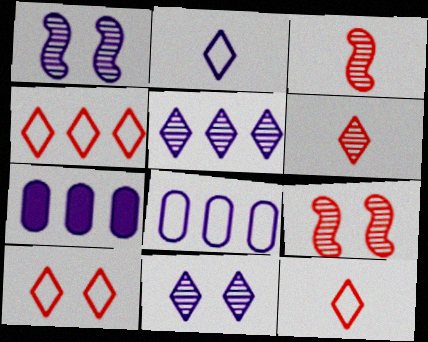[[1, 2, 7], 
[4, 10, 12]]